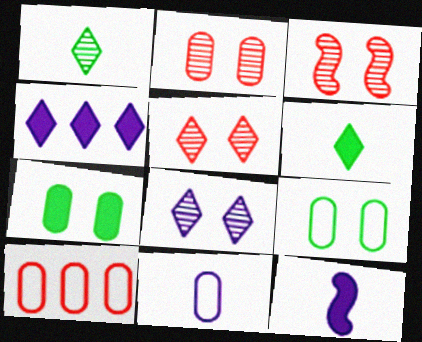[[2, 3, 5], 
[9, 10, 11]]